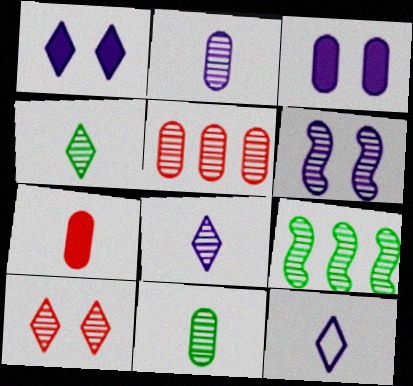[[2, 9, 10], 
[4, 5, 6]]